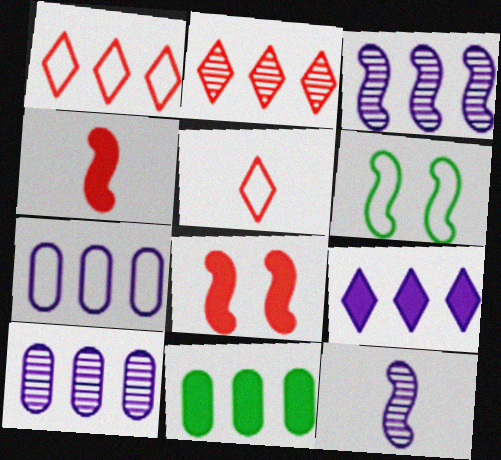[[1, 3, 11], 
[3, 4, 6], 
[3, 7, 9], 
[5, 6, 7]]